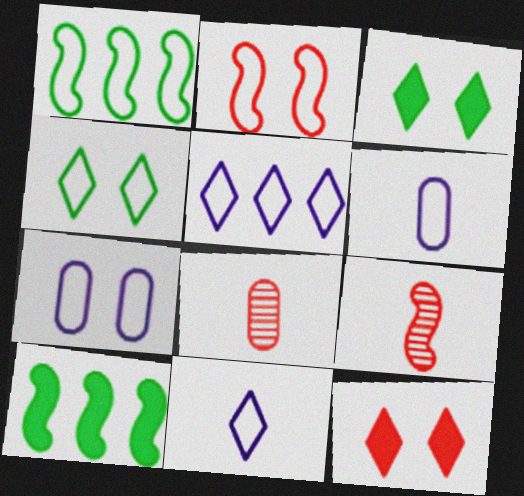[[2, 4, 7]]